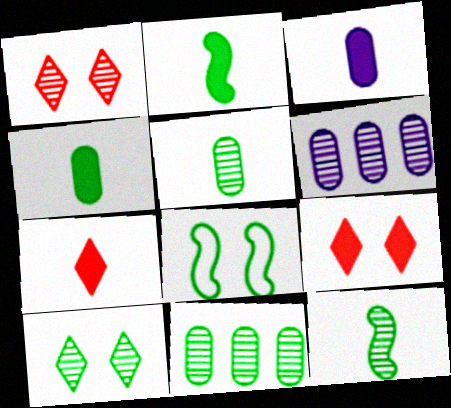[[1, 6, 12], 
[2, 3, 7], 
[6, 7, 8], 
[10, 11, 12]]